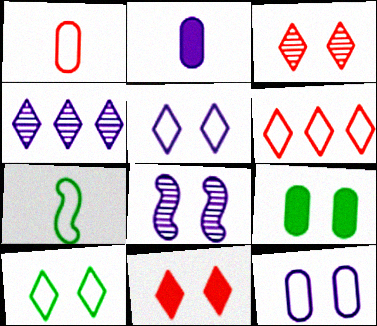[[6, 7, 12]]